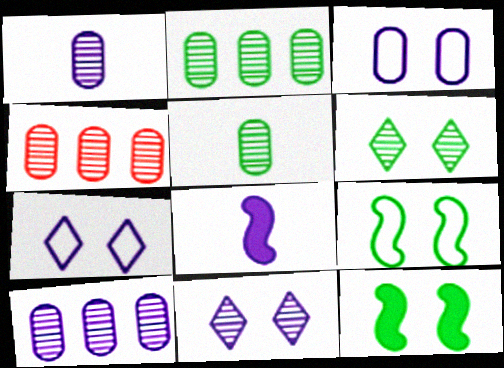[[2, 4, 10], 
[7, 8, 10]]